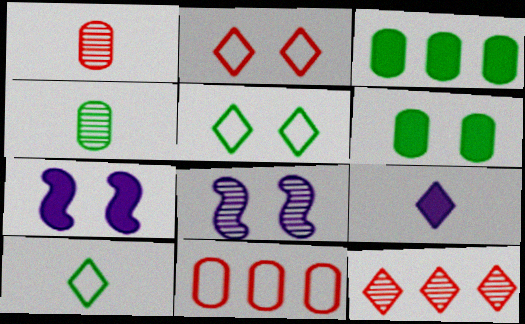[[2, 6, 8], 
[4, 8, 12], 
[5, 9, 12]]